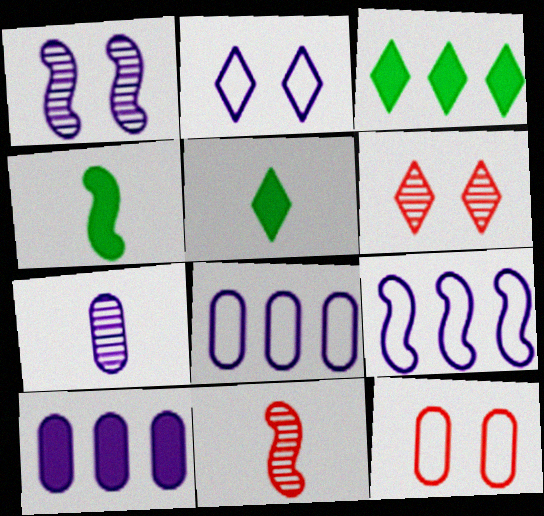[[4, 6, 8]]